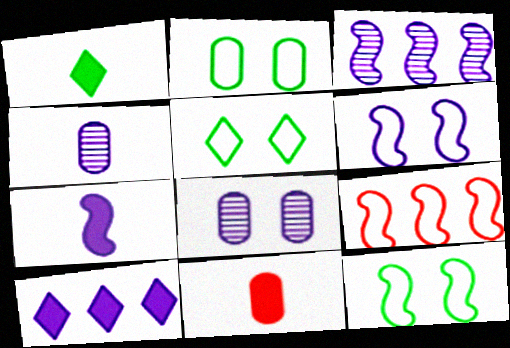[[1, 7, 11], 
[1, 8, 9], 
[2, 5, 12], 
[3, 5, 11], 
[3, 6, 7], 
[4, 6, 10]]